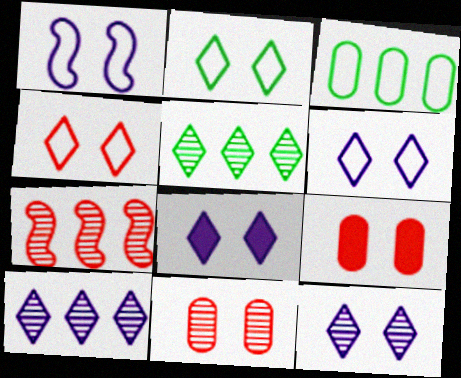[[2, 4, 6], 
[6, 8, 12]]